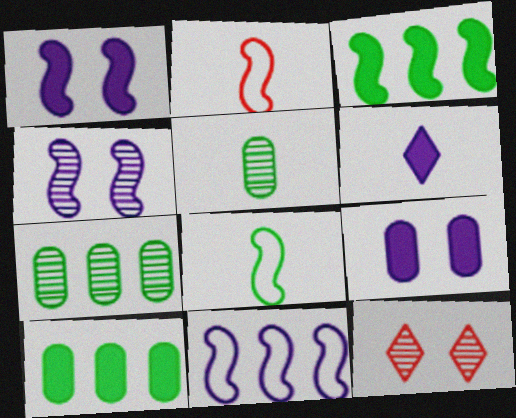[[2, 3, 4], 
[2, 5, 6]]